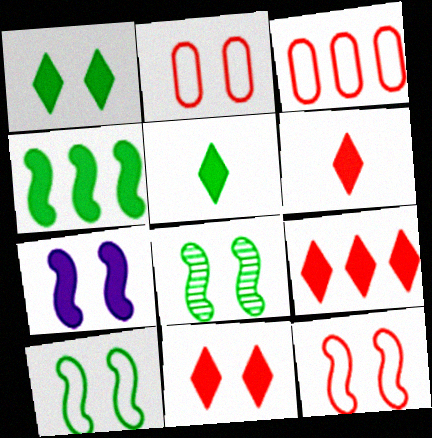[[6, 9, 11], 
[7, 8, 12]]